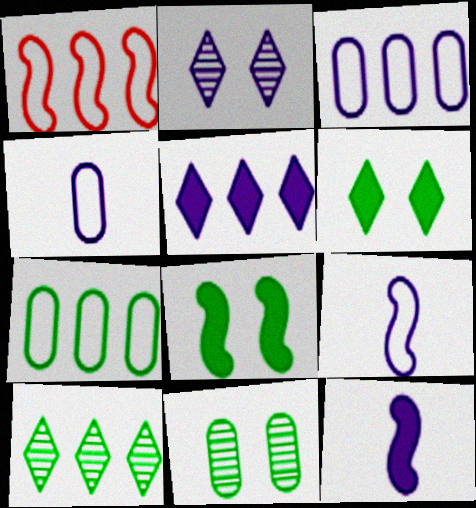[[2, 3, 12]]